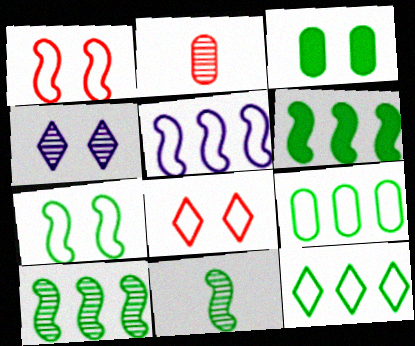[[1, 3, 4], 
[2, 4, 10], 
[3, 11, 12], 
[6, 7, 11]]